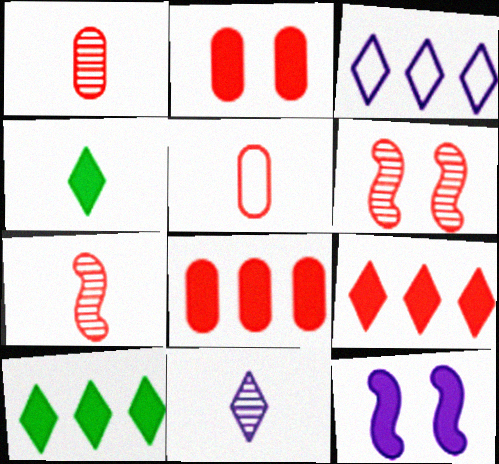[[4, 8, 12], 
[5, 6, 9]]